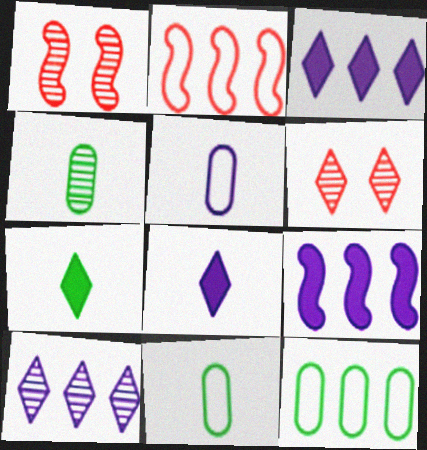[[1, 3, 11], 
[1, 4, 10], 
[1, 8, 12], 
[6, 9, 11]]